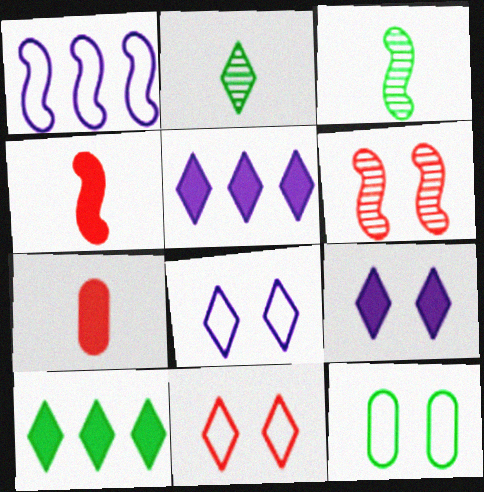[[2, 5, 11], 
[3, 10, 12], 
[6, 9, 12]]